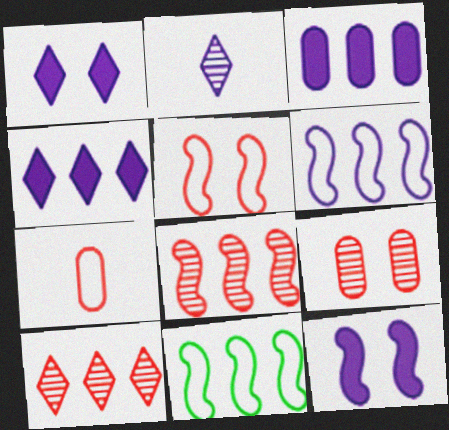[[3, 10, 11]]